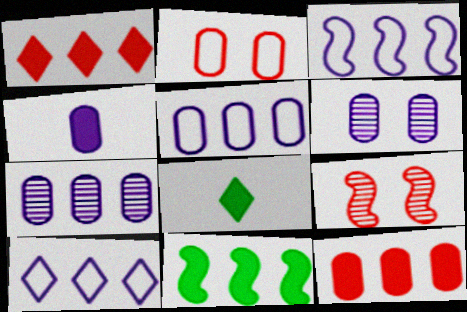[[3, 5, 10], 
[4, 5, 6], 
[5, 8, 9]]